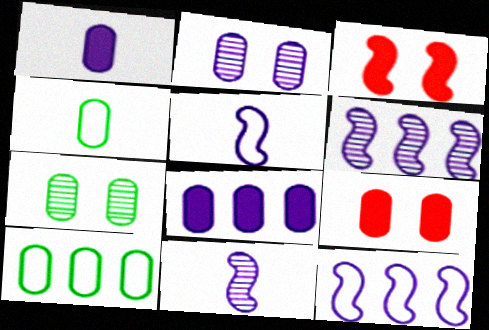[]